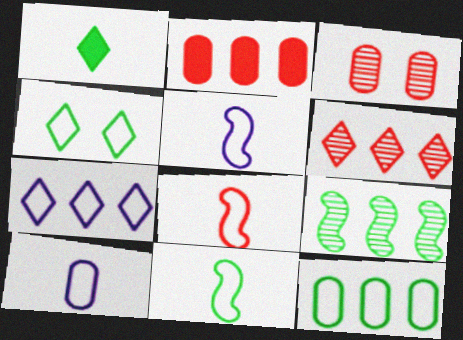[[2, 7, 9], 
[4, 11, 12], 
[5, 8, 11]]